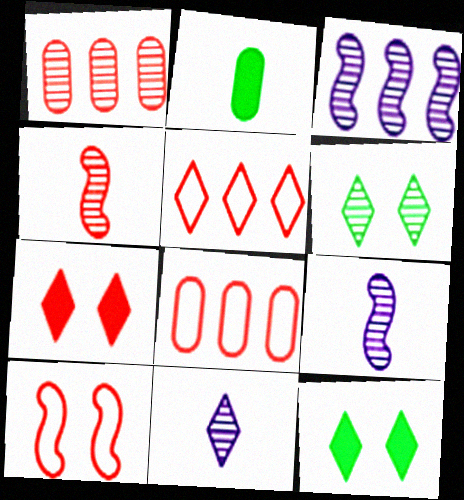[[1, 6, 9], 
[4, 7, 8], 
[5, 11, 12], 
[8, 9, 12]]